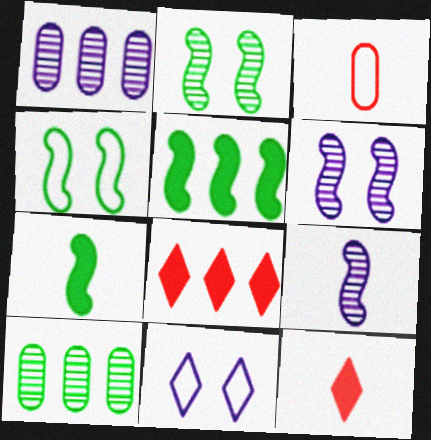[[1, 4, 12]]